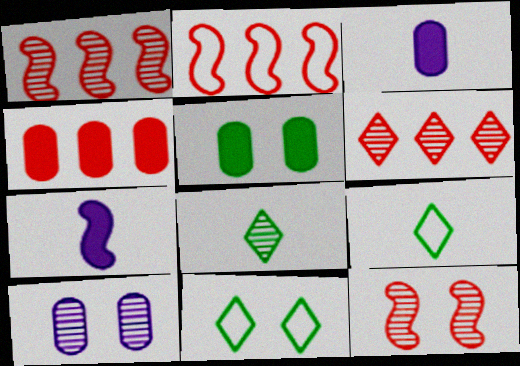[[1, 3, 11], 
[1, 8, 10], 
[2, 4, 6], 
[3, 4, 5]]